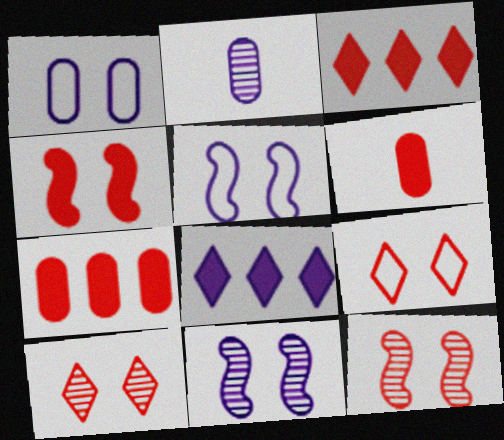[[2, 5, 8], 
[3, 4, 6]]